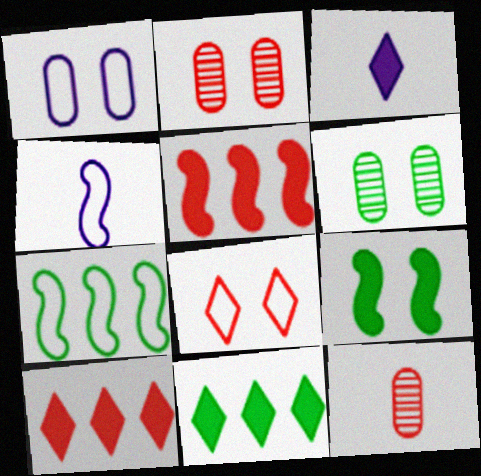[[2, 3, 7], 
[2, 4, 11], 
[4, 6, 10], 
[5, 8, 12]]